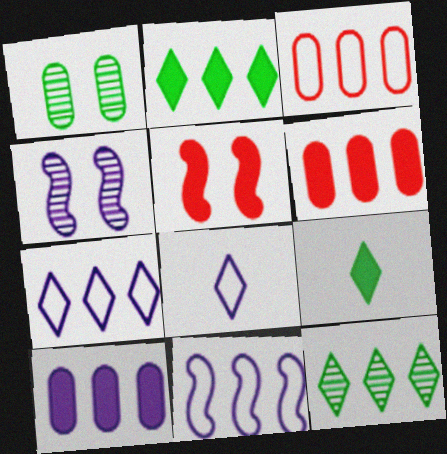[[3, 4, 9], 
[4, 8, 10], 
[5, 9, 10], 
[6, 11, 12]]